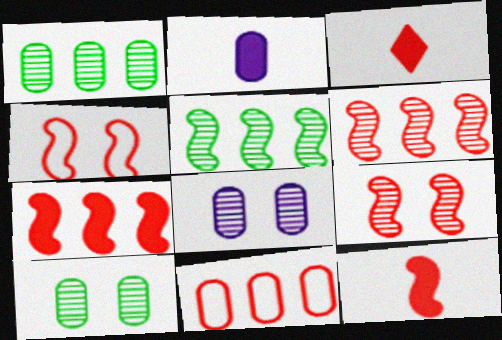[[2, 10, 11], 
[3, 9, 11], 
[4, 6, 12]]